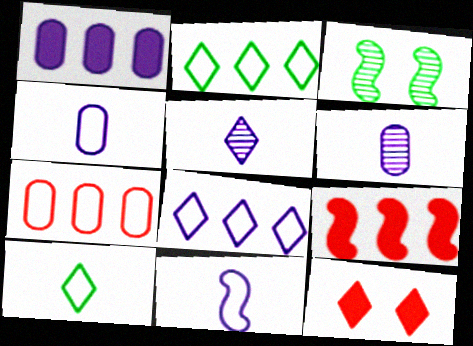[[2, 5, 12], 
[3, 9, 11]]